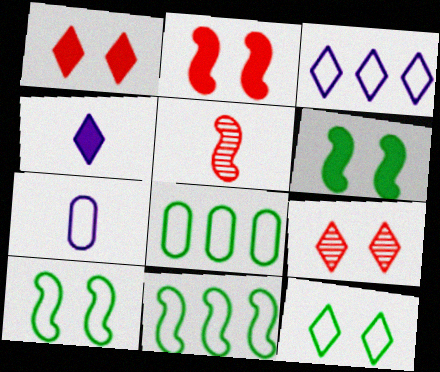[]